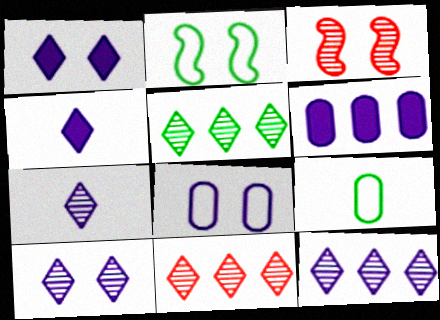[[5, 11, 12], 
[7, 10, 12]]